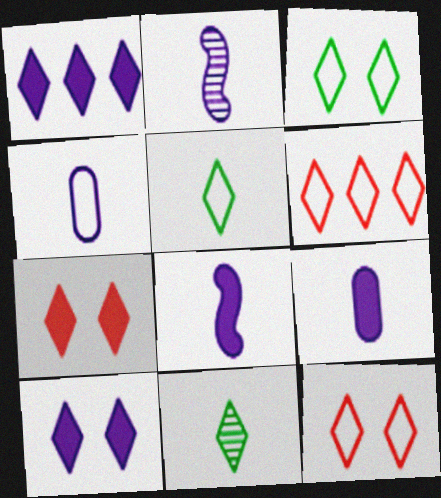[[1, 11, 12], 
[6, 10, 11]]